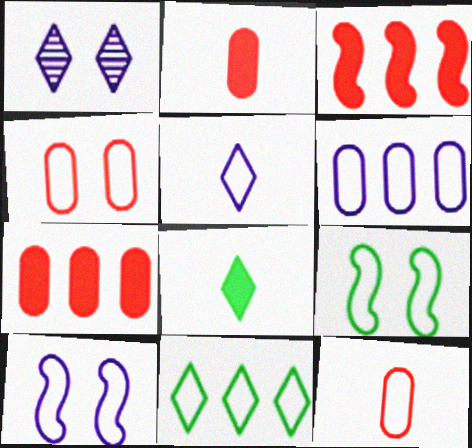[[5, 6, 10], 
[10, 11, 12]]